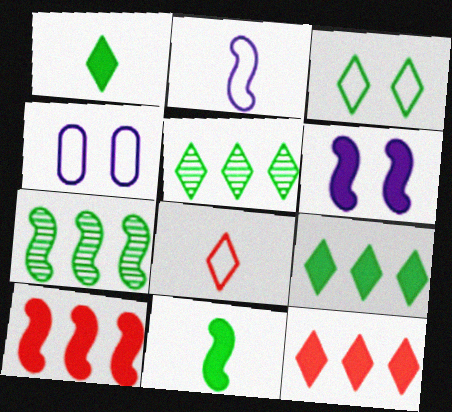[[1, 3, 5], 
[6, 10, 11]]